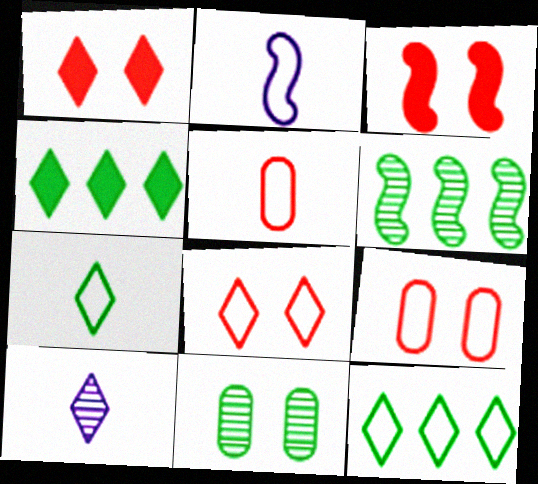[[1, 10, 12], 
[2, 3, 6], 
[2, 5, 7], 
[2, 9, 12], 
[4, 8, 10]]